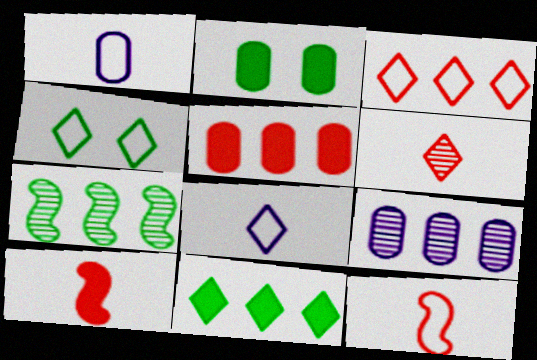[[3, 4, 8], 
[4, 9, 10]]